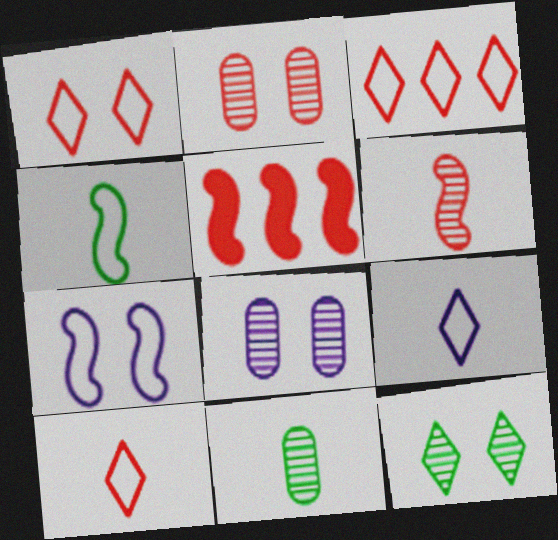[[1, 3, 10], 
[2, 5, 10]]